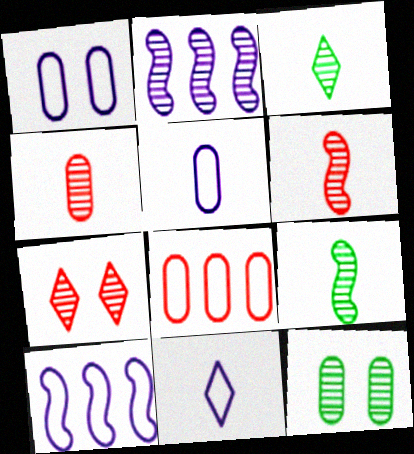[[1, 10, 11]]